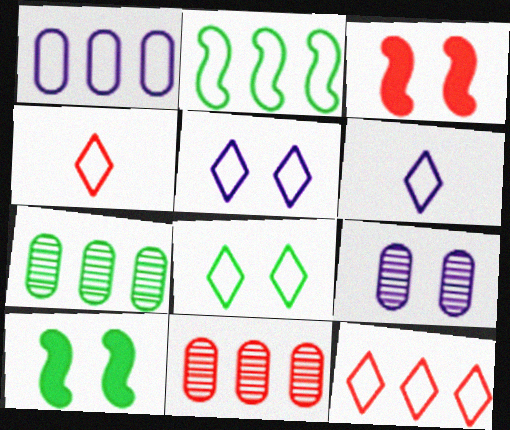[[1, 2, 12], 
[3, 4, 11], 
[3, 6, 7], 
[3, 8, 9], 
[6, 8, 12], 
[6, 10, 11]]